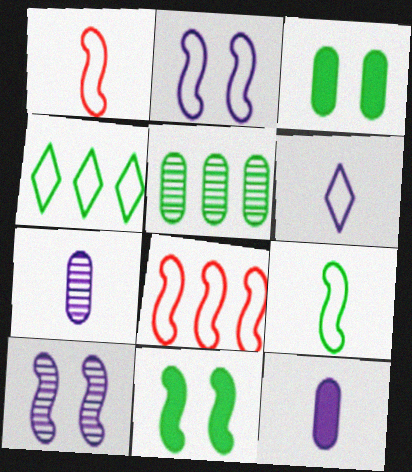[[2, 8, 9]]